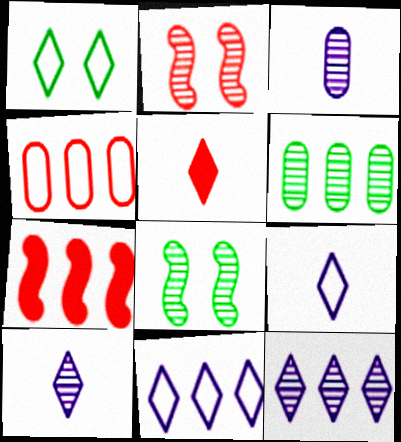[[1, 3, 7], 
[1, 5, 12], 
[2, 4, 5], 
[2, 6, 10], 
[6, 7, 11]]